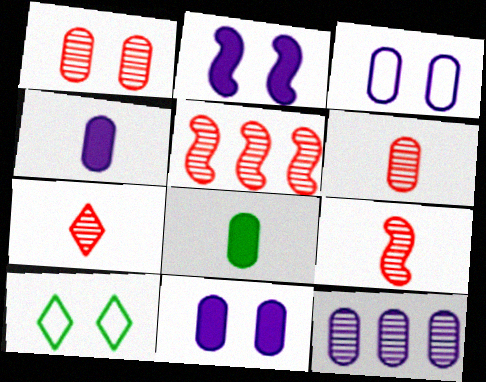[[1, 2, 10], 
[1, 5, 7], 
[3, 4, 12], 
[4, 5, 10], 
[6, 7, 9]]